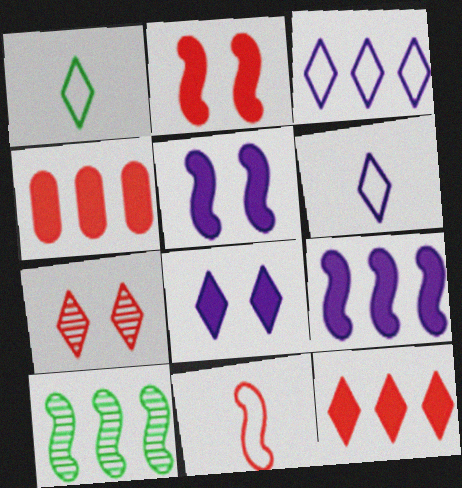[[3, 4, 10], 
[4, 7, 11], 
[5, 10, 11]]